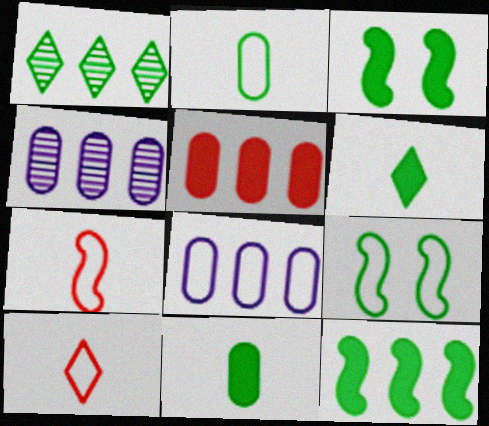[[1, 2, 3], 
[1, 9, 11], 
[3, 4, 10], 
[8, 9, 10]]